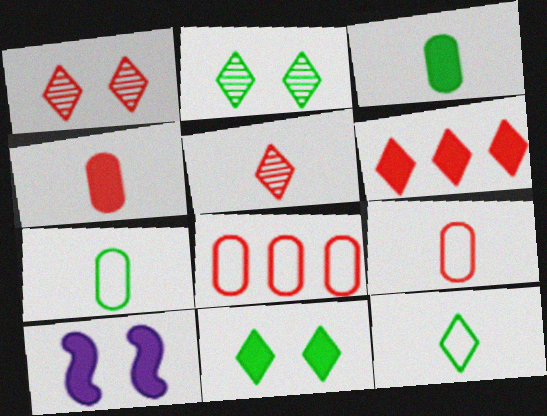[[3, 6, 10]]